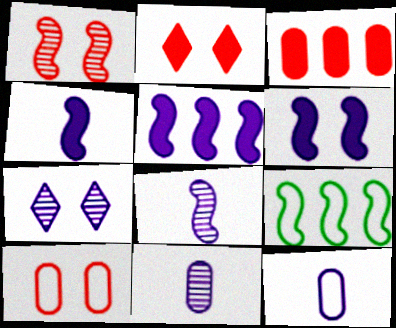[[1, 2, 10], 
[1, 4, 9], 
[2, 9, 11], 
[4, 5, 6], 
[5, 7, 12]]